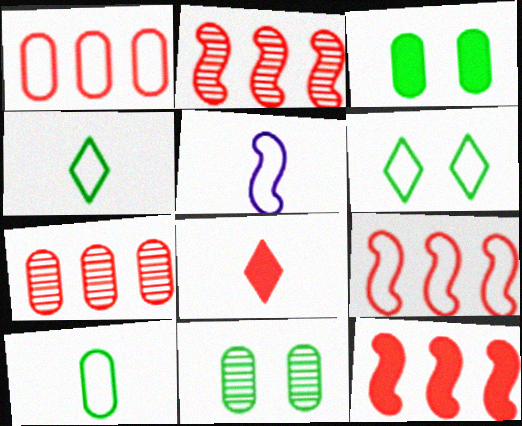[[1, 5, 6], 
[2, 9, 12]]